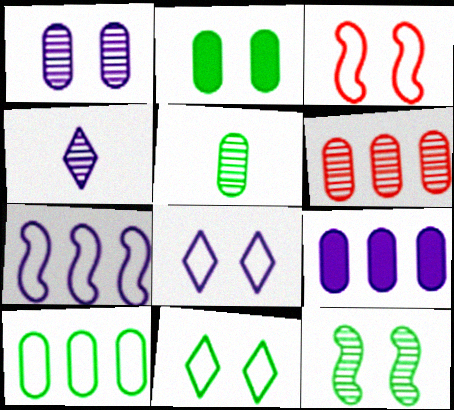[[1, 5, 6], 
[2, 5, 10], 
[2, 11, 12], 
[4, 6, 12], 
[6, 9, 10]]